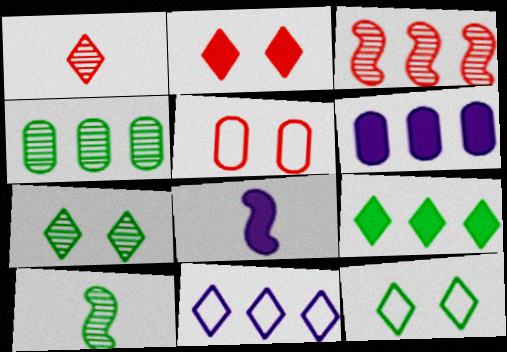[[4, 7, 10]]